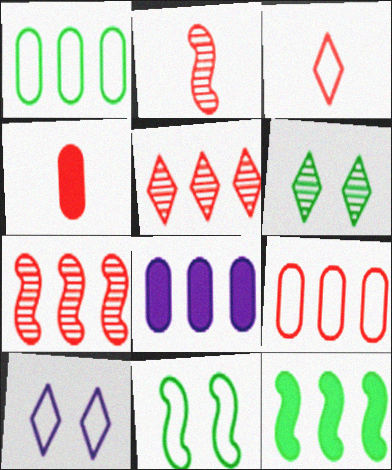[[2, 3, 4]]